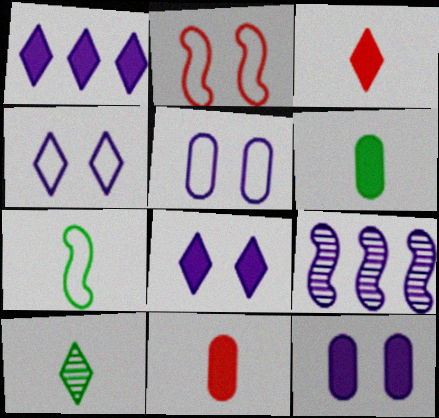[[6, 7, 10]]